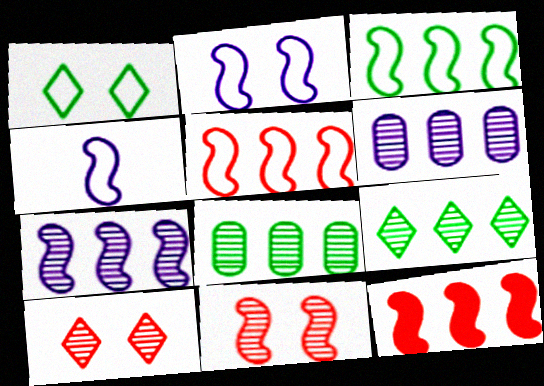[[3, 7, 12]]